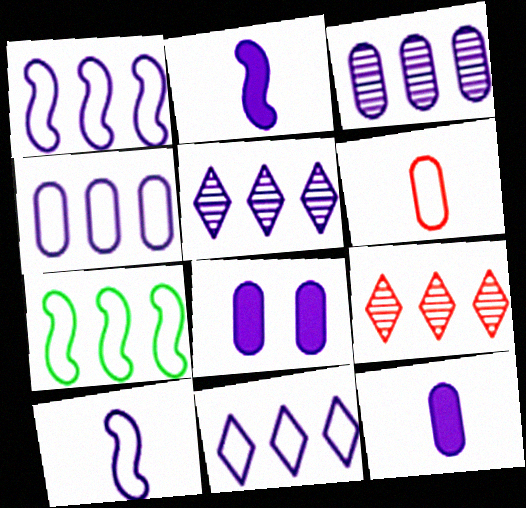[[1, 4, 11], 
[5, 8, 10]]